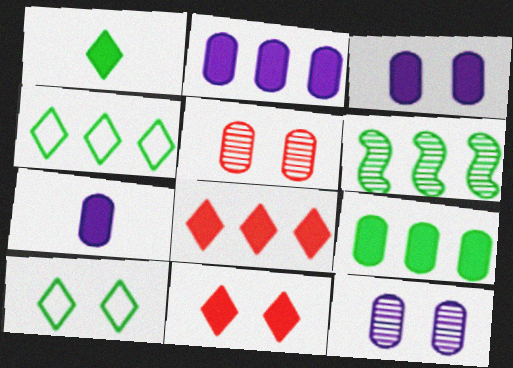[[2, 3, 7], 
[4, 6, 9]]